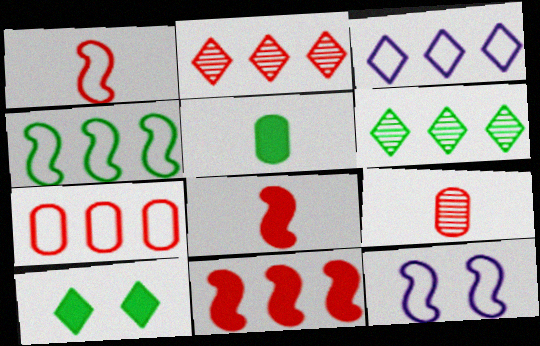[[1, 4, 12], 
[2, 5, 12], 
[2, 7, 11], 
[3, 4, 7]]